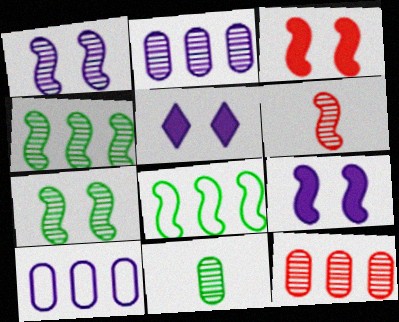[[1, 4, 6], 
[6, 8, 9]]